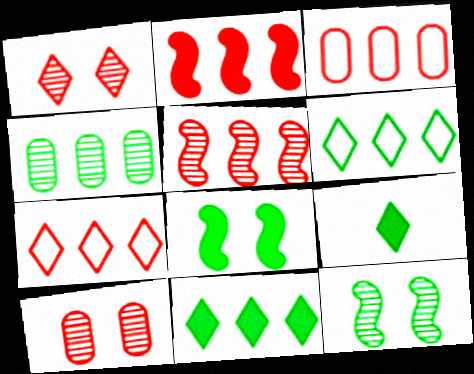[]